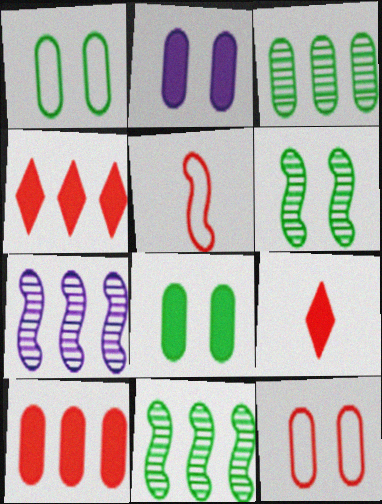[[1, 7, 9]]